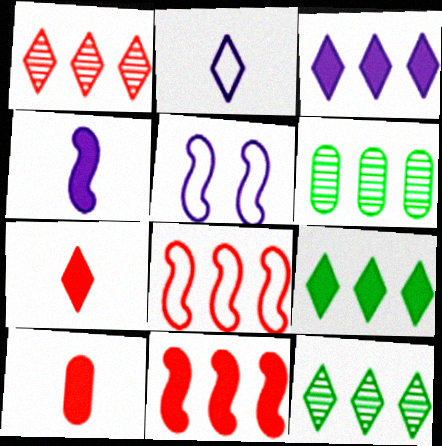[[3, 6, 8], 
[5, 6, 7], 
[5, 10, 12]]